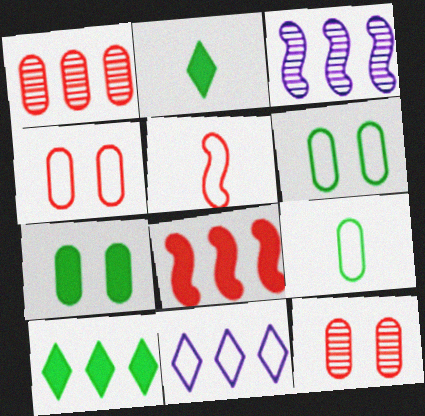[[2, 3, 4], 
[5, 6, 11]]